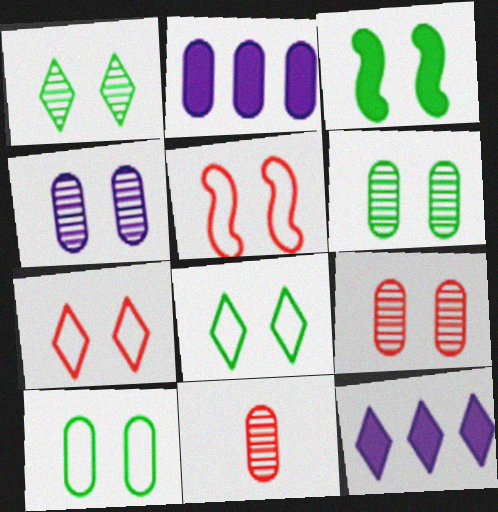[[1, 3, 10], 
[2, 10, 11], 
[3, 4, 7], 
[3, 6, 8], 
[4, 6, 9]]